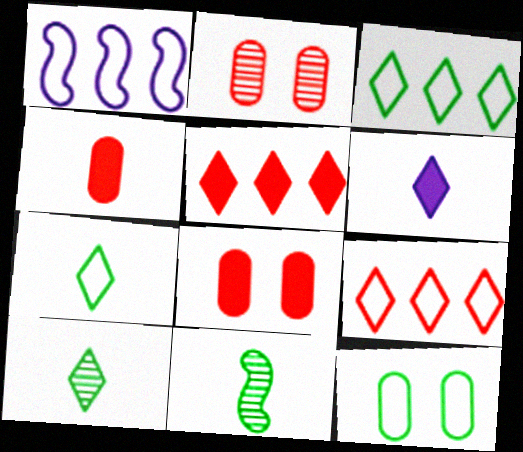[[1, 8, 10]]